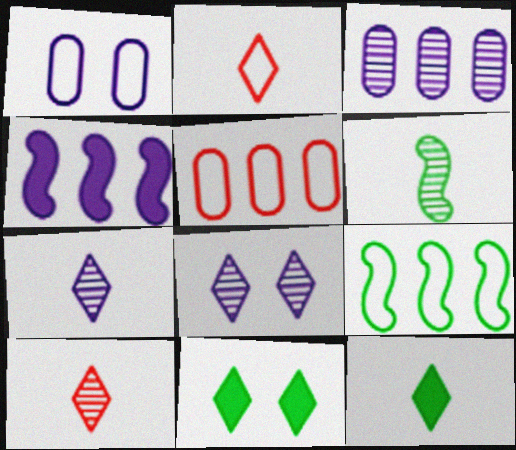[[1, 2, 9], 
[1, 4, 7], 
[2, 7, 12]]